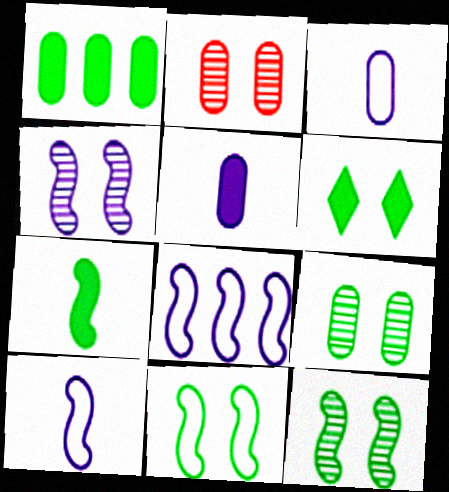[[1, 2, 3], 
[1, 6, 7], 
[6, 9, 11]]